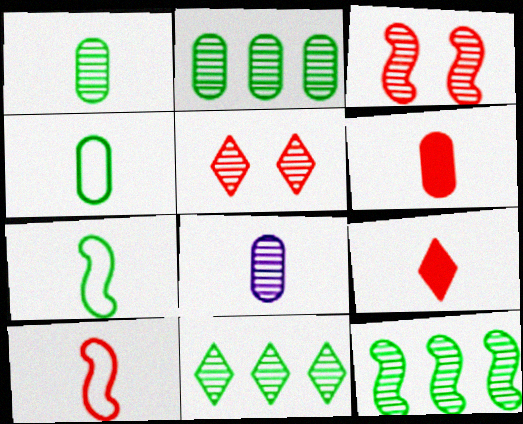[[2, 11, 12], 
[3, 8, 11], 
[4, 6, 8], 
[5, 8, 12], 
[7, 8, 9]]